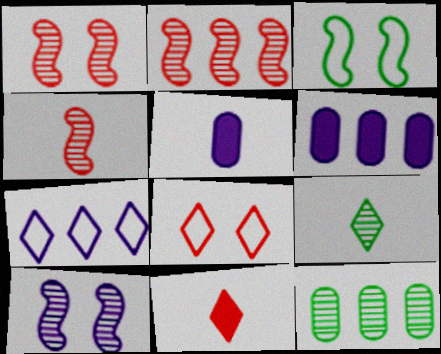[[1, 2, 4], 
[5, 7, 10]]